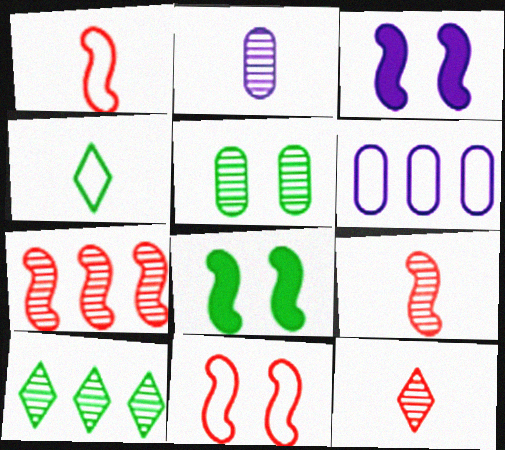[[4, 6, 11], 
[6, 8, 12]]